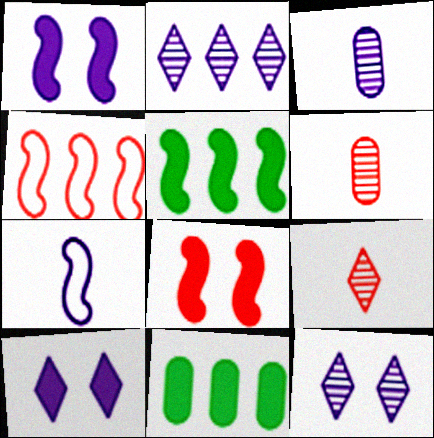[[2, 4, 11]]